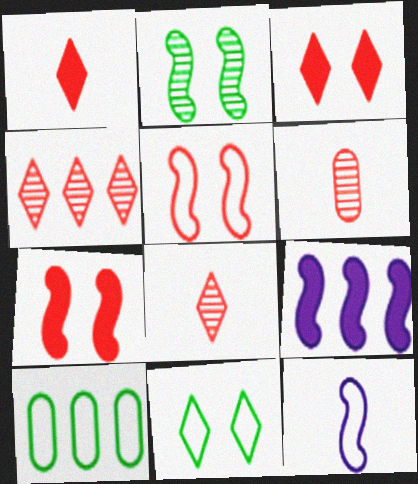[[4, 9, 10], 
[6, 9, 11]]